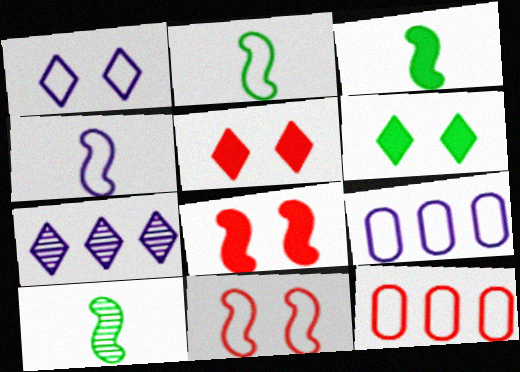[[1, 2, 12], 
[1, 4, 9], 
[2, 3, 10], 
[5, 9, 10]]